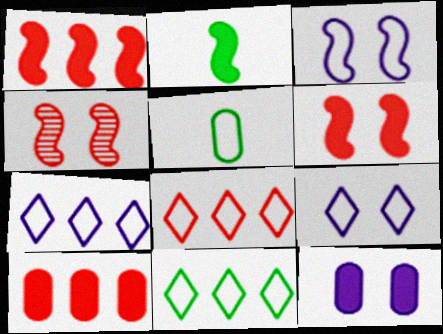[[3, 5, 8], 
[7, 8, 11]]